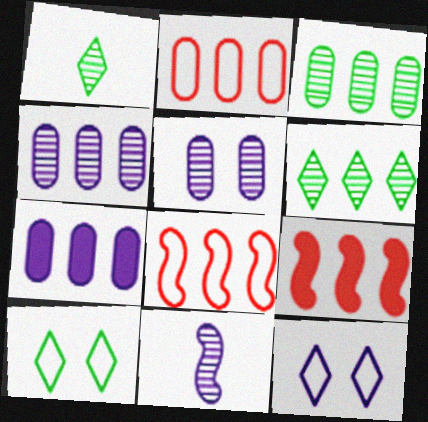[[2, 3, 7], 
[6, 7, 8], 
[7, 11, 12]]